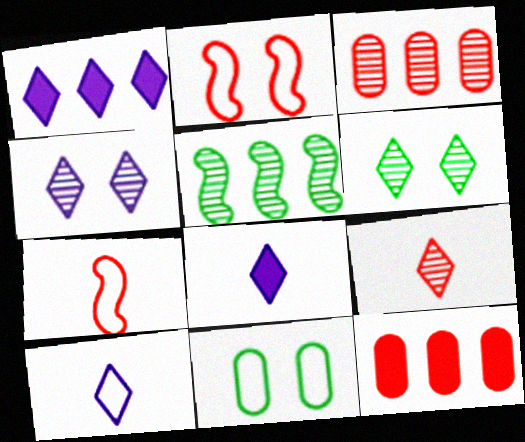[[1, 4, 10], 
[2, 9, 12]]